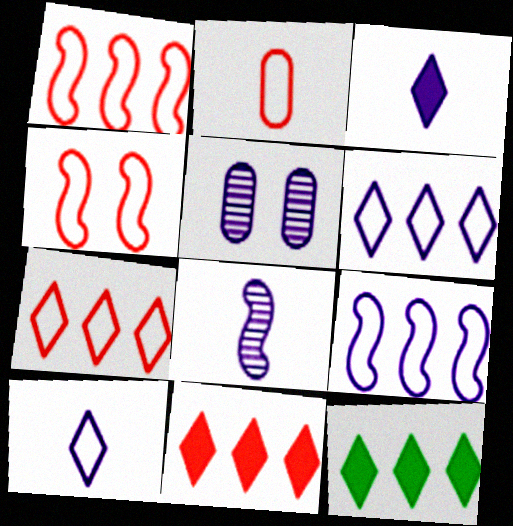[[2, 4, 7], 
[3, 5, 9]]